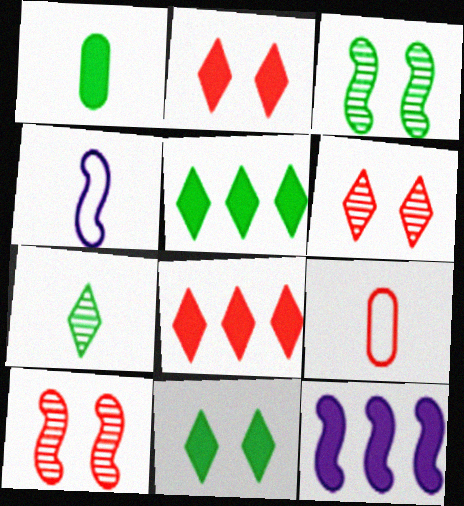[[1, 2, 12], 
[8, 9, 10]]